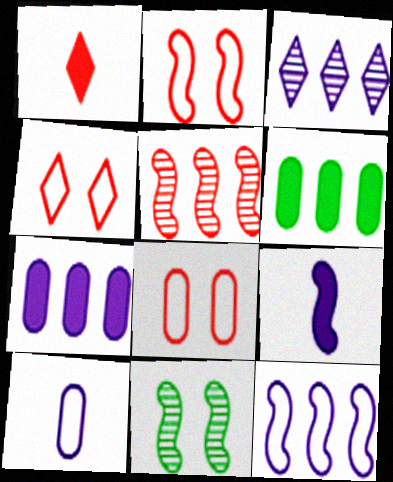[[1, 5, 8], 
[2, 4, 8], 
[3, 7, 12]]